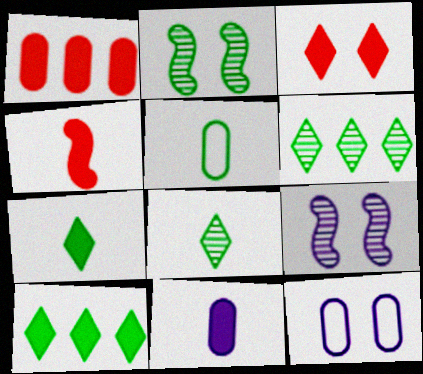[[1, 3, 4], 
[2, 3, 12], 
[2, 5, 10], 
[4, 6, 12], 
[4, 7, 11]]